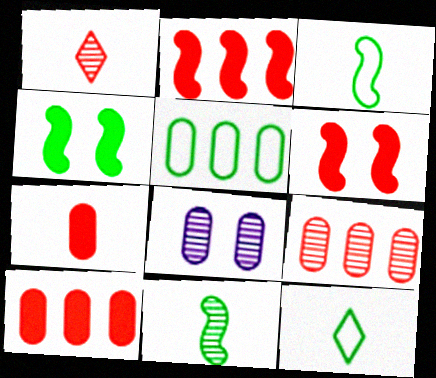[[2, 8, 12], 
[5, 7, 8]]